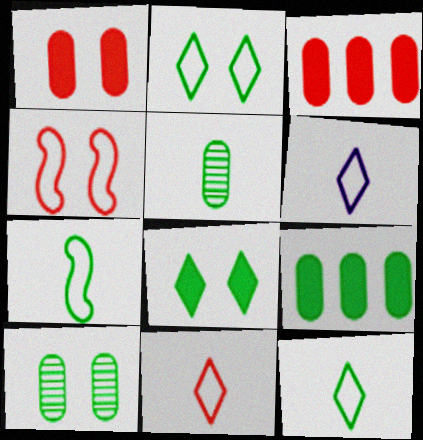[[6, 11, 12]]